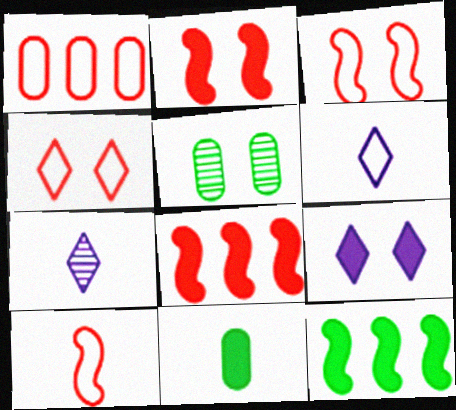[[1, 4, 10], 
[3, 5, 9], 
[5, 6, 8], 
[7, 10, 11], 
[8, 9, 11]]